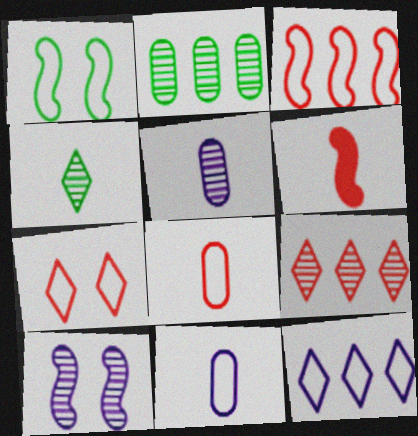[[1, 8, 12], 
[3, 7, 8], 
[4, 6, 11]]